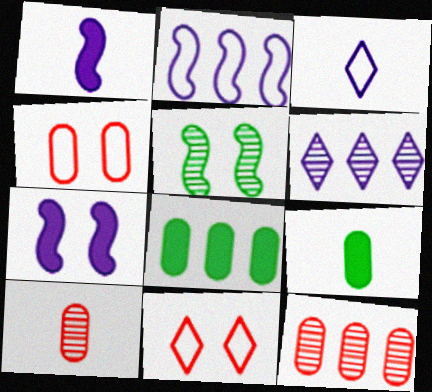[[5, 6, 10]]